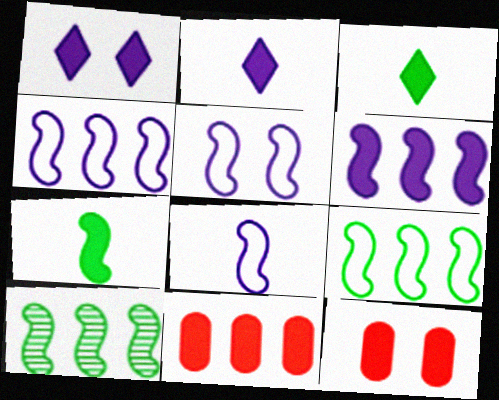[[1, 7, 11], 
[3, 6, 12], 
[4, 5, 8]]